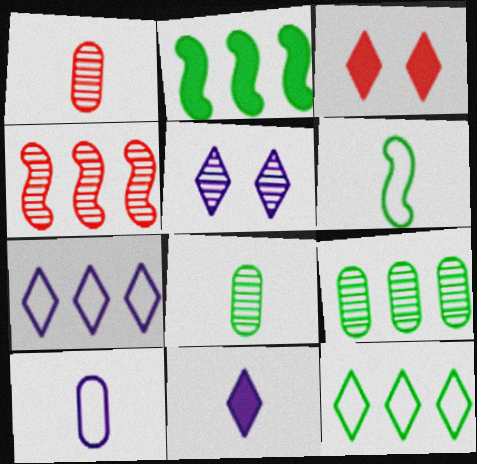[[1, 6, 11], 
[2, 9, 12], 
[4, 5, 8], 
[5, 7, 11]]